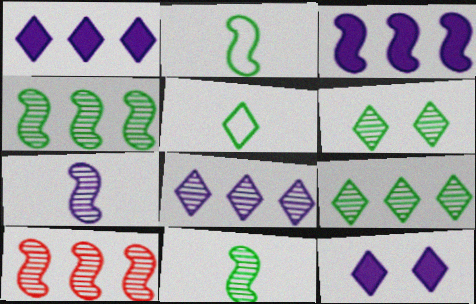[]